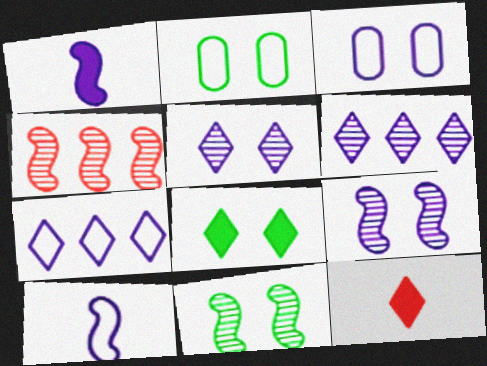[[1, 3, 6], 
[2, 8, 11], 
[3, 7, 10]]